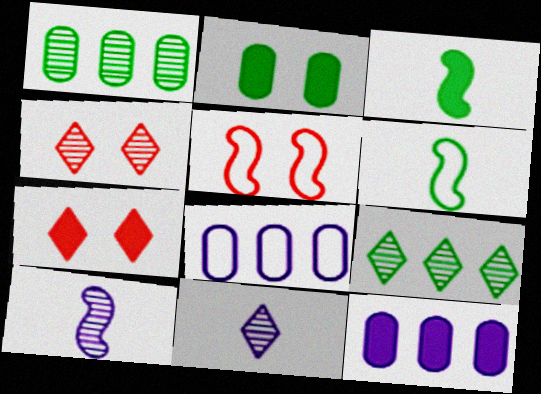[[1, 4, 10], 
[2, 6, 9], 
[3, 4, 8], 
[3, 7, 12], 
[4, 6, 12], 
[4, 9, 11]]